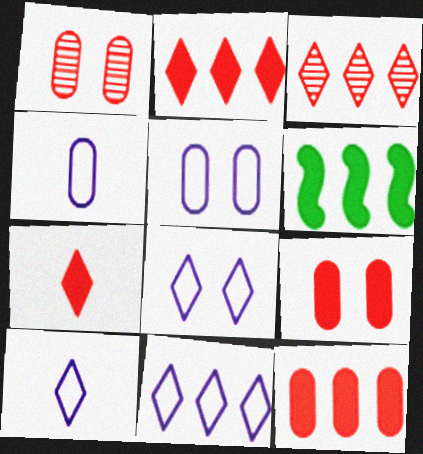[[1, 6, 10], 
[8, 10, 11]]